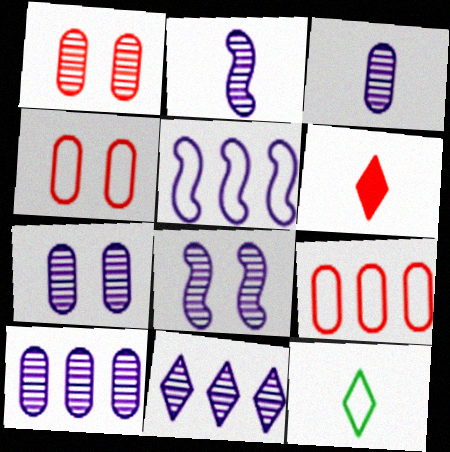[[2, 7, 11], 
[3, 7, 10], 
[3, 8, 11], 
[4, 5, 12]]